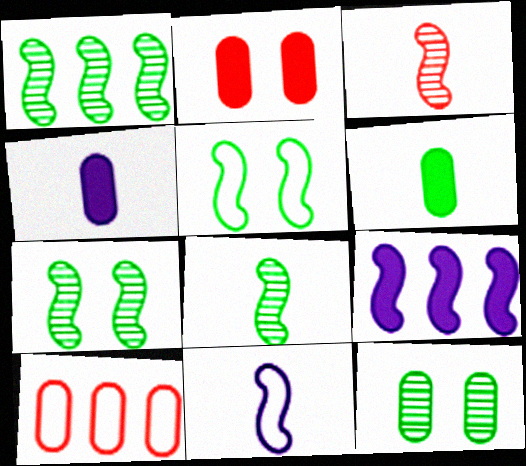[[1, 7, 8], 
[3, 5, 9], 
[4, 10, 12]]